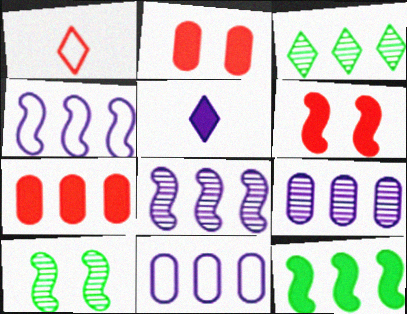[[2, 5, 12], 
[3, 4, 7]]